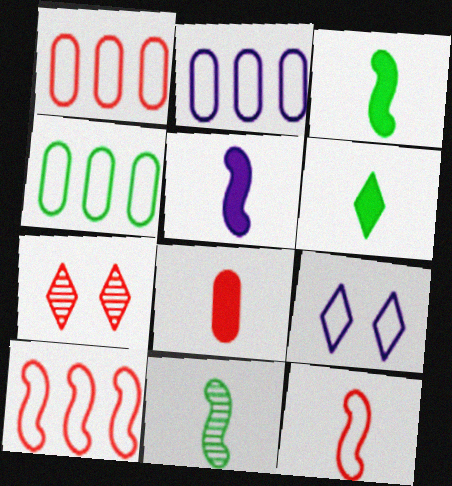[[1, 2, 4], 
[2, 3, 7], 
[4, 5, 7], 
[4, 9, 12], 
[5, 6, 8], 
[5, 11, 12], 
[7, 8, 10]]